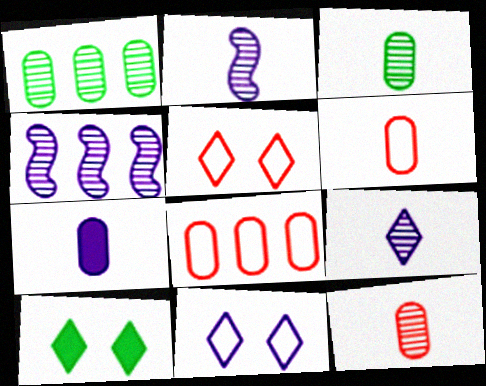[[2, 8, 10], 
[3, 6, 7], 
[4, 6, 10], 
[4, 7, 11]]